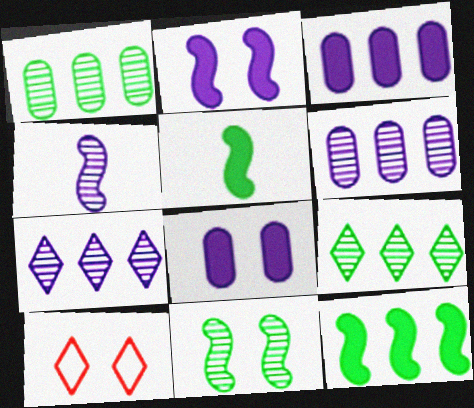[[5, 6, 10], 
[8, 10, 11]]